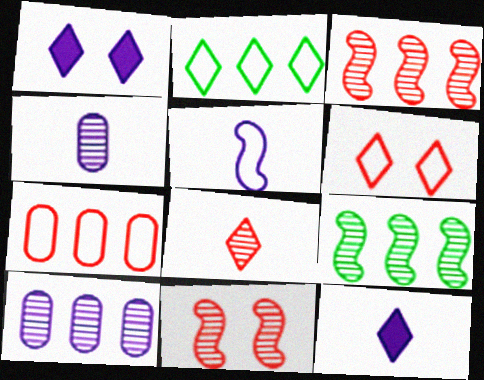[[1, 2, 8], 
[1, 5, 10], 
[4, 5, 12]]